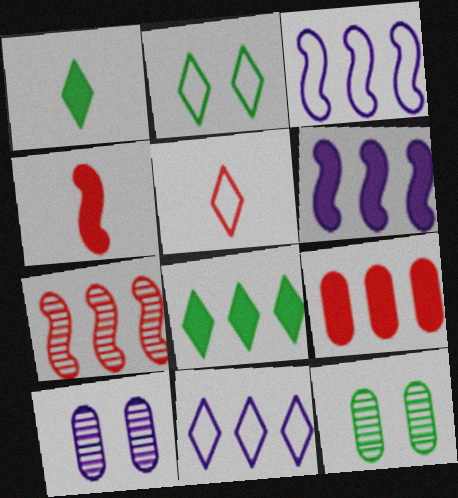[[2, 5, 11], 
[4, 11, 12], 
[5, 6, 12], 
[6, 8, 9]]